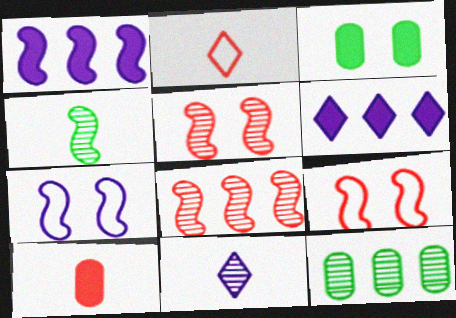[[1, 4, 9], 
[5, 11, 12]]